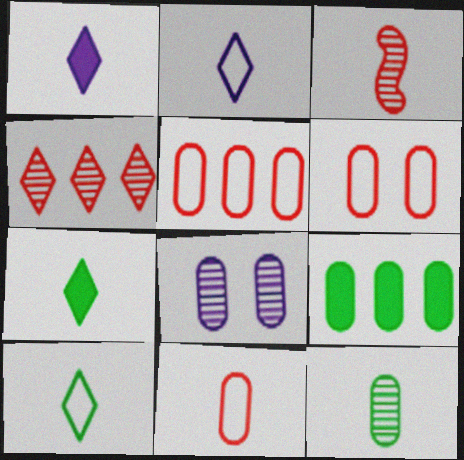[[5, 6, 11], 
[8, 9, 11]]